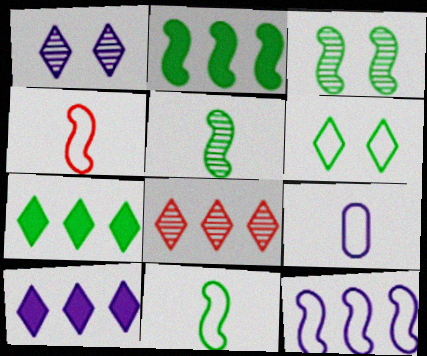[[2, 3, 11]]